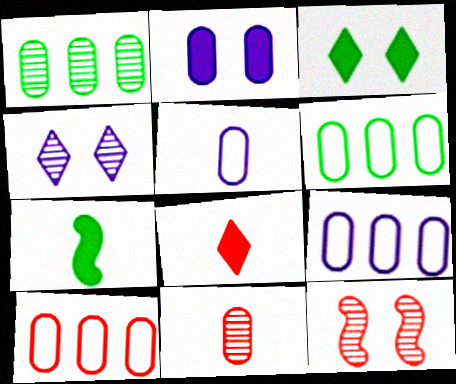[[2, 6, 11], 
[4, 7, 10], 
[6, 9, 10], 
[8, 10, 12]]